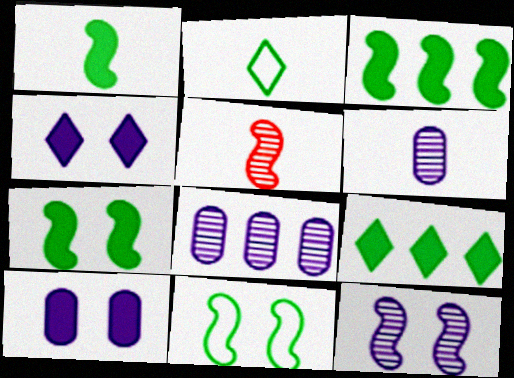[[1, 3, 7]]